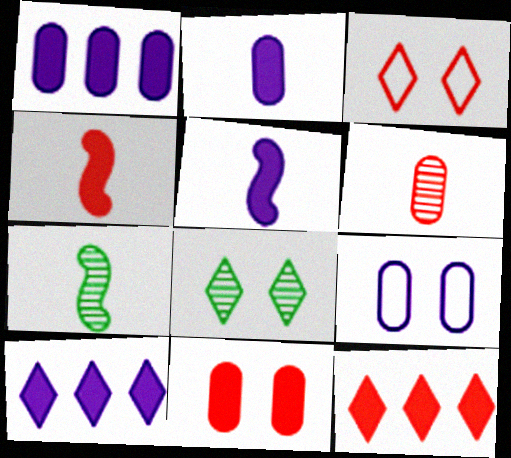[[1, 3, 7], 
[4, 11, 12], 
[7, 9, 12]]